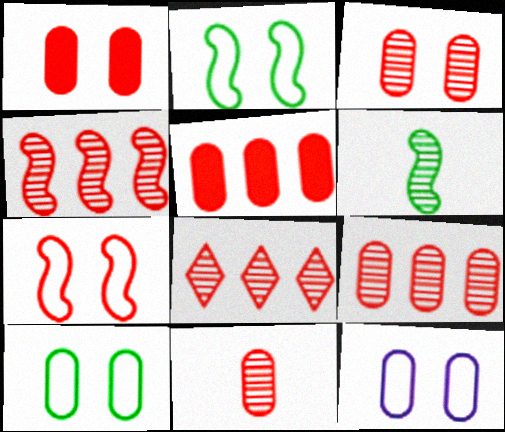[[3, 9, 11], 
[4, 8, 9]]